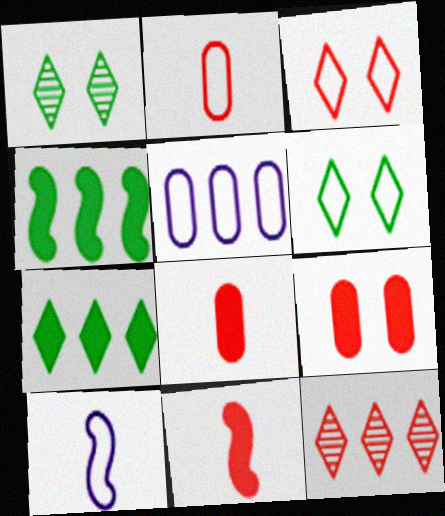[[1, 5, 11], 
[4, 5, 12]]